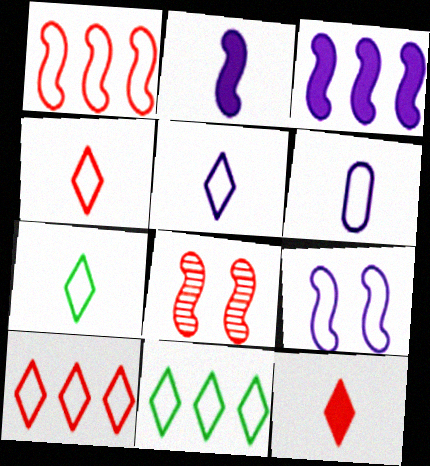[[4, 5, 7]]